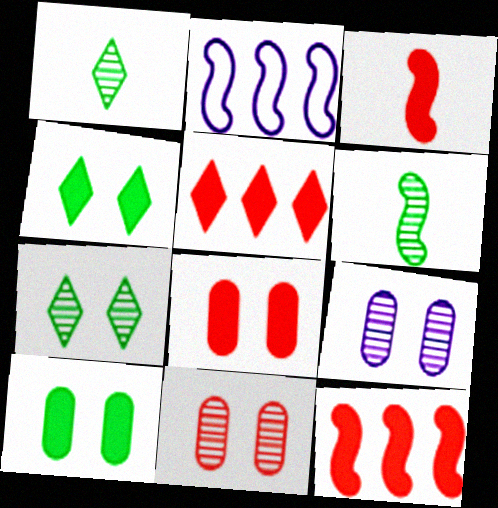[[1, 2, 8], 
[3, 5, 8]]